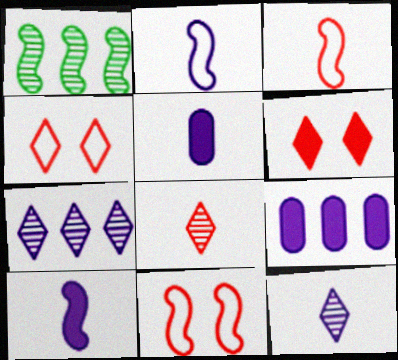[[1, 4, 5], 
[1, 10, 11], 
[2, 5, 12]]